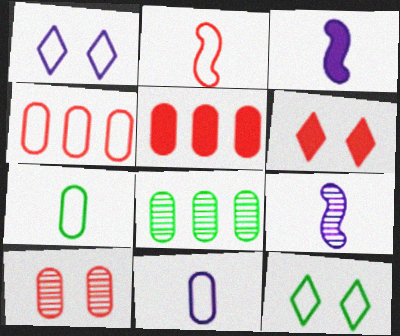[[5, 9, 12]]